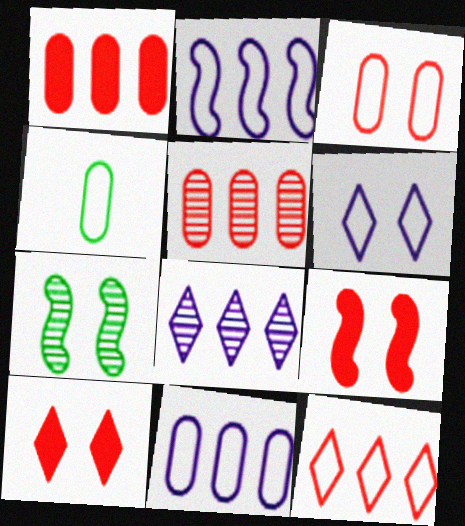[[3, 4, 11], 
[4, 8, 9]]